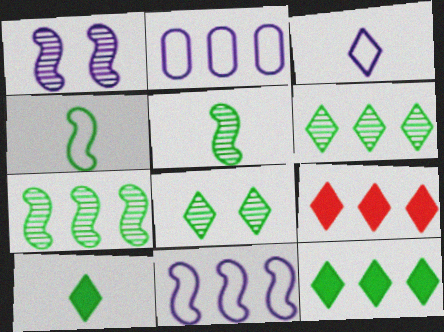[[2, 7, 9], 
[3, 8, 9]]